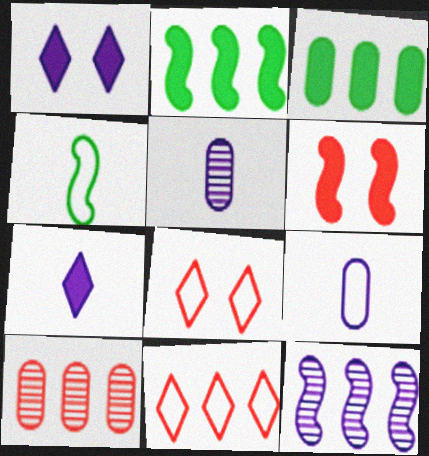[[1, 4, 10], 
[1, 9, 12], 
[2, 5, 8], 
[3, 6, 7], 
[3, 11, 12], 
[4, 6, 12]]